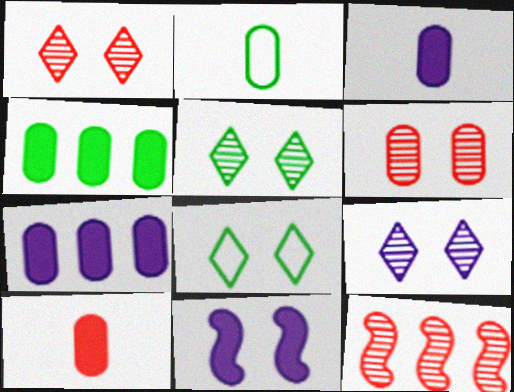[[1, 5, 9], 
[2, 6, 7], 
[3, 8, 12], 
[6, 8, 11]]